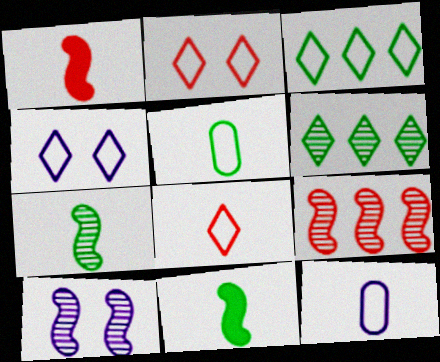[[3, 4, 8], 
[7, 9, 10]]